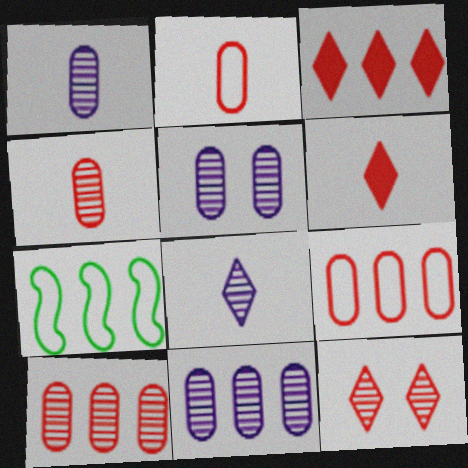[[1, 5, 11], 
[3, 7, 11], 
[5, 6, 7]]